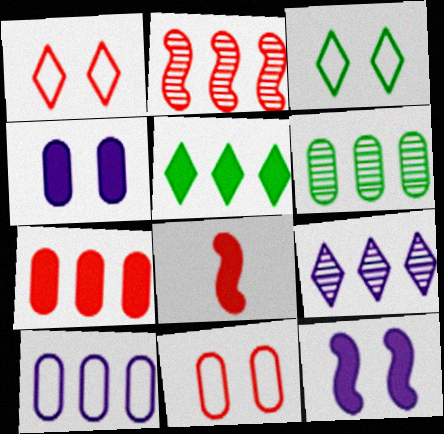[[2, 5, 10], 
[2, 6, 9], 
[4, 5, 8], 
[6, 7, 10]]